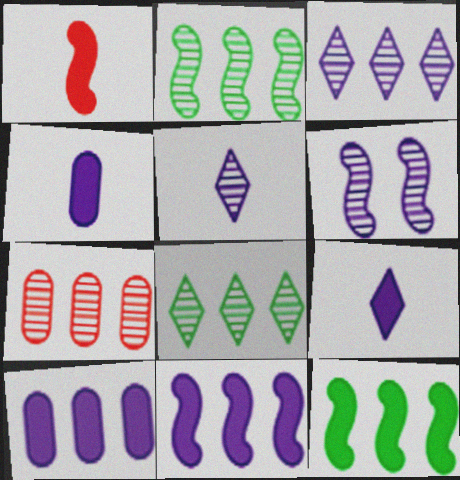[[2, 3, 7]]